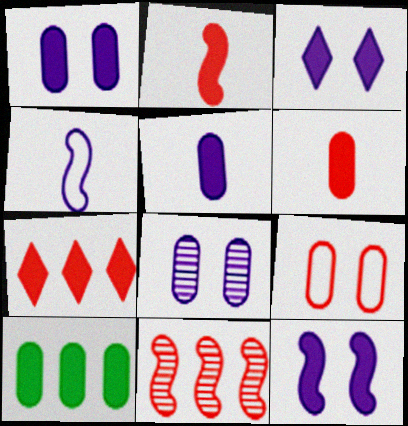[[1, 3, 12], 
[1, 6, 10], 
[2, 3, 10]]